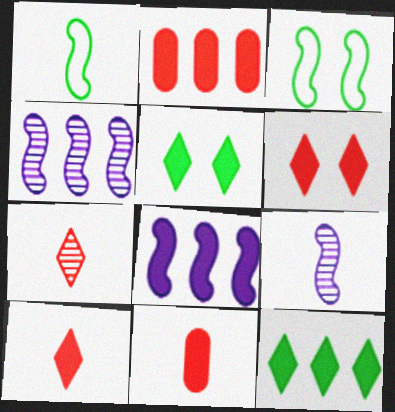[[2, 8, 12], 
[5, 8, 11]]